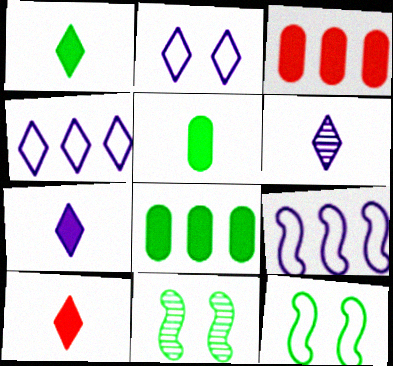[[1, 7, 10], 
[3, 6, 12]]